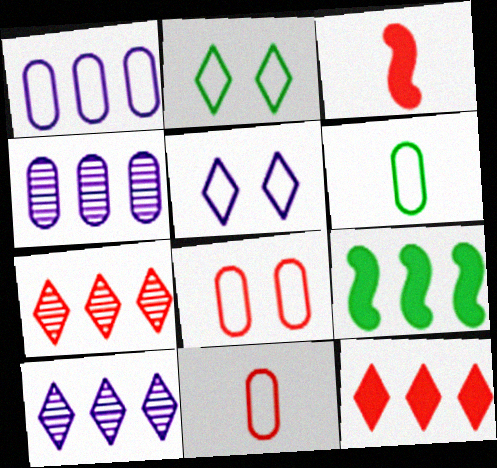[[1, 6, 8], 
[1, 7, 9], 
[2, 3, 4], 
[3, 7, 8]]